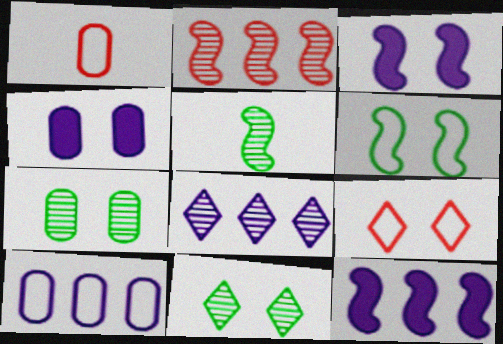[[1, 11, 12], 
[3, 7, 9], 
[8, 10, 12]]